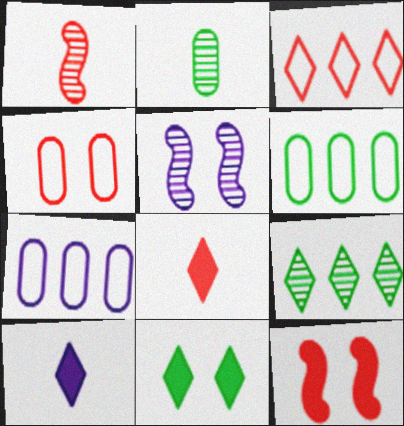[[1, 7, 11], 
[4, 5, 11], 
[5, 6, 8], 
[5, 7, 10]]